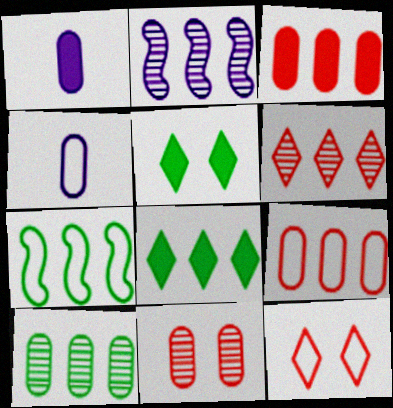[[2, 6, 10], 
[2, 8, 9], 
[4, 7, 12], 
[7, 8, 10]]